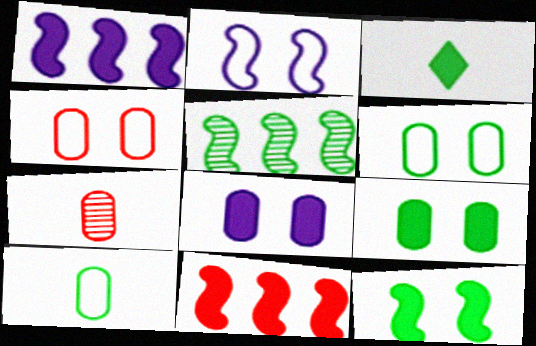[[3, 5, 6], 
[3, 8, 11]]